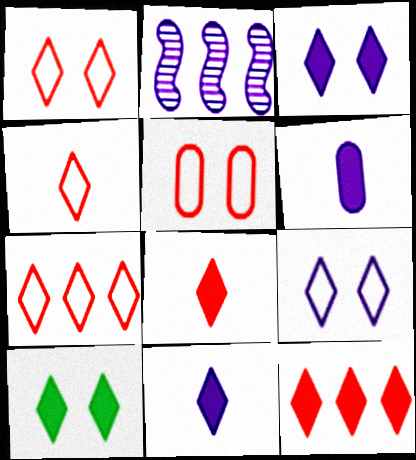[[1, 4, 7], 
[2, 6, 9], 
[10, 11, 12]]